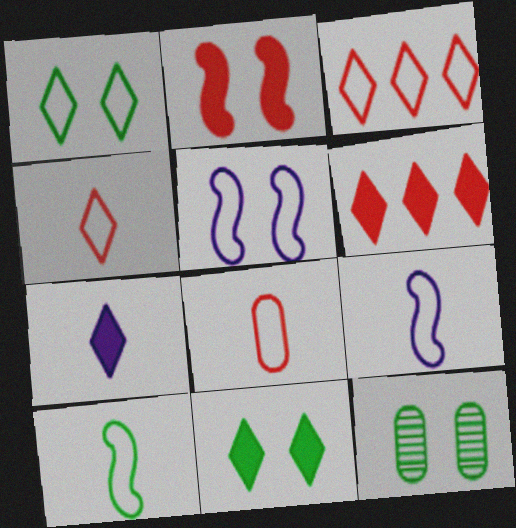[[6, 7, 11], 
[6, 9, 12]]